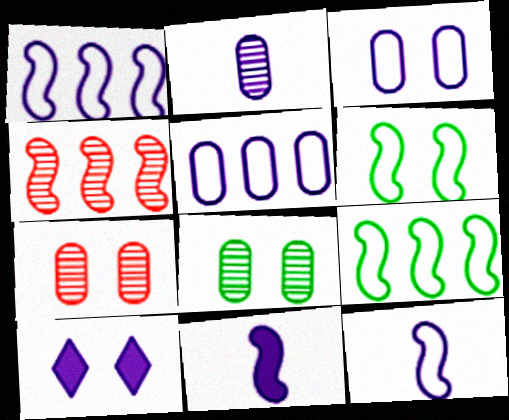[[1, 2, 10], 
[4, 6, 11], 
[6, 7, 10]]